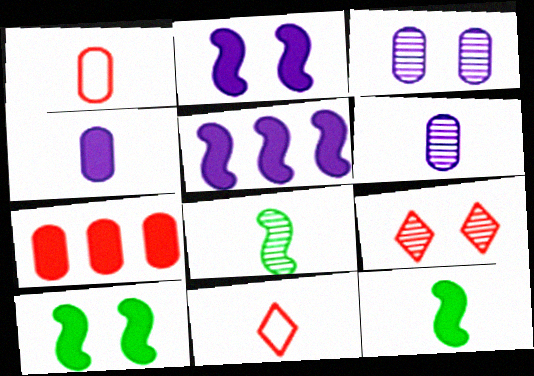[[4, 8, 11], 
[6, 11, 12]]